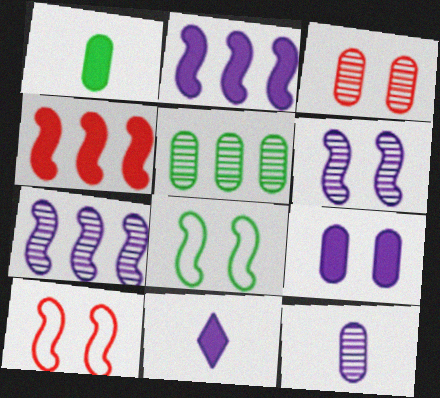[[2, 9, 11], 
[3, 5, 12], 
[5, 10, 11]]